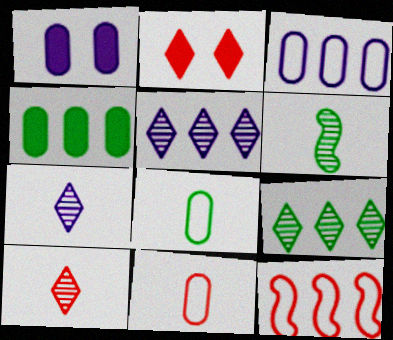[[2, 3, 6], 
[4, 5, 12]]